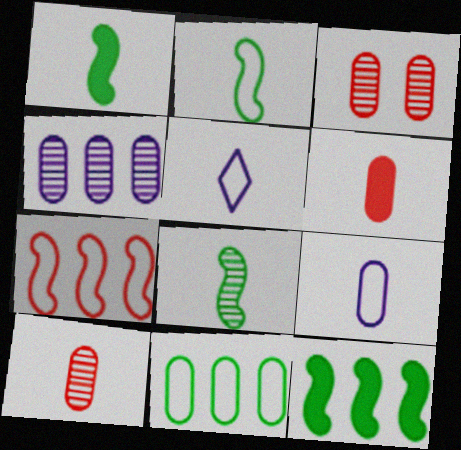[[1, 2, 8], 
[1, 5, 10], 
[3, 5, 12], 
[5, 6, 8]]